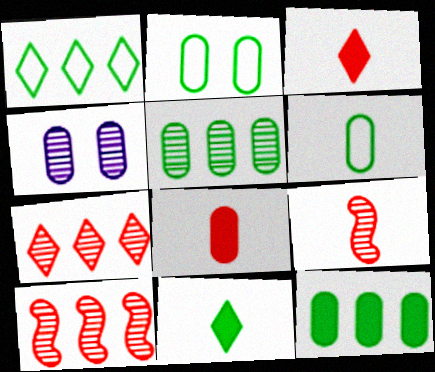[]